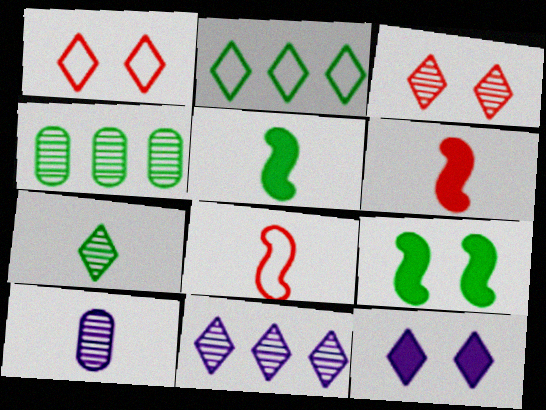[[3, 7, 11], 
[4, 8, 12]]